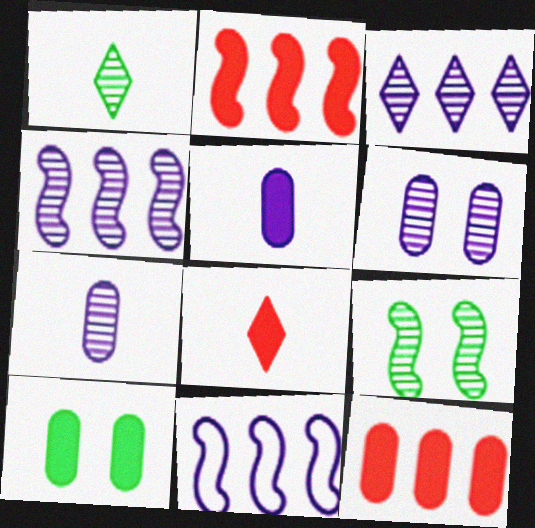[[5, 10, 12]]